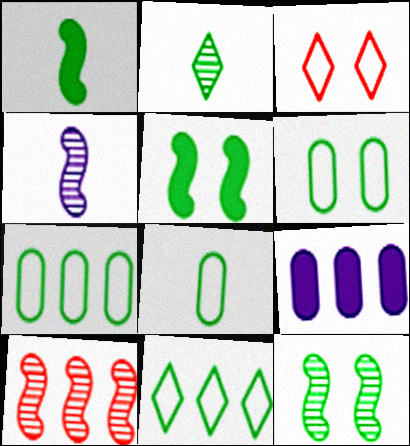[[1, 2, 8], 
[2, 5, 7], 
[4, 10, 12], 
[6, 7, 8], 
[9, 10, 11]]